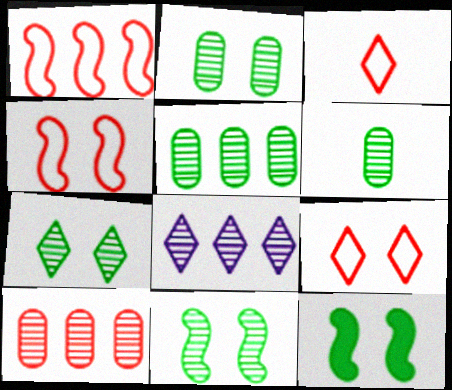[[2, 5, 6], 
[2, 7, 11]]